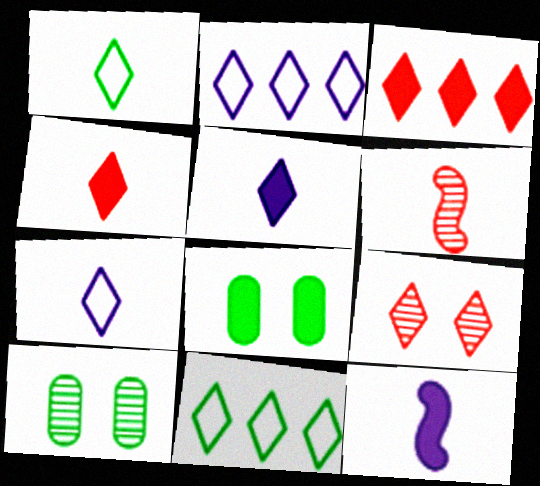[[2, 6, 8], 
[3, 8, 12], 
[5, 9, 11]]